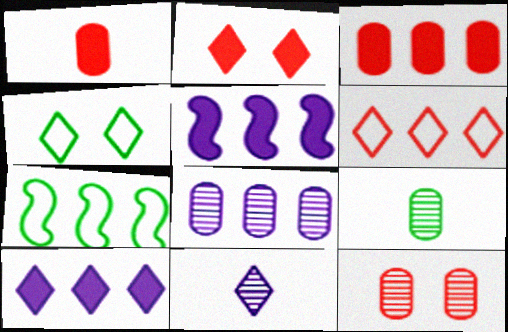[[8, 9, 12]]